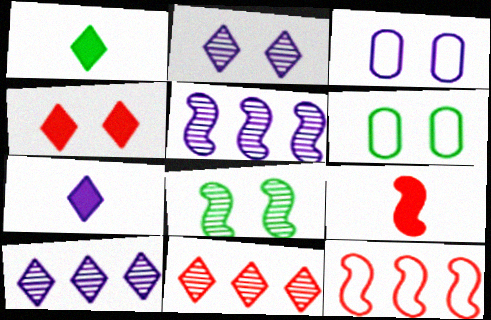[[3, 4, 8], 
[3, 5, 7], 
[6, 9, 10]]